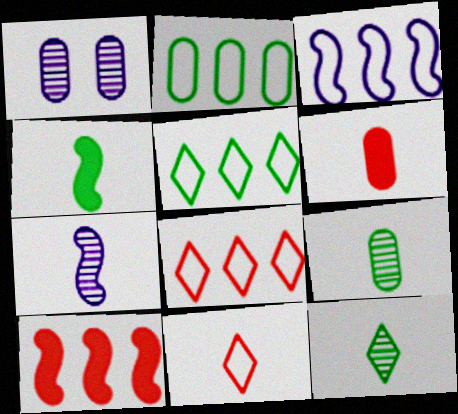[[1, 2, 6], 
[1, 4, 8], 
[2, 3, 8]]